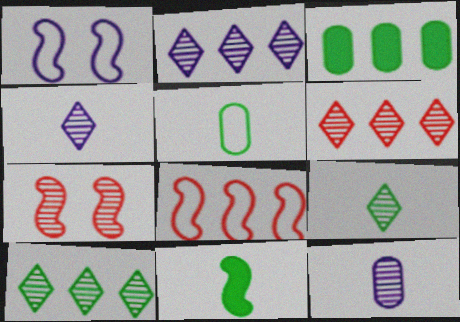[[2, 3, 8], 
[2, 6, 10], 
[5, 9, 11], 
[7, 10, 12]]